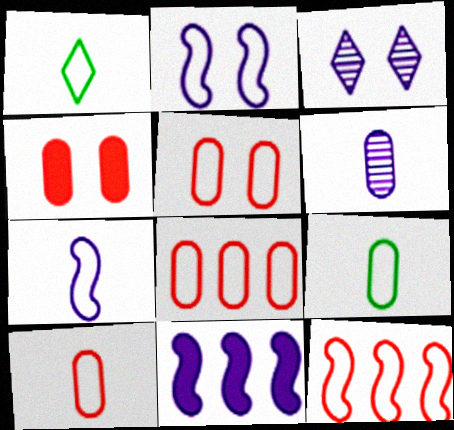[[1, 2, 8], 
[1, 7, 10], 
[5, 8, 10]]